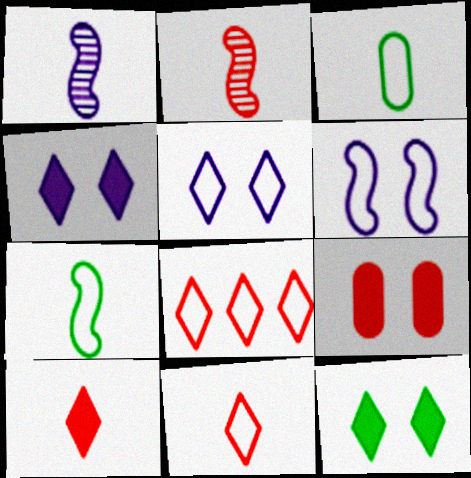[[1, 3, 10], 
[2, 8, 9], 
[3, 6, 8]]